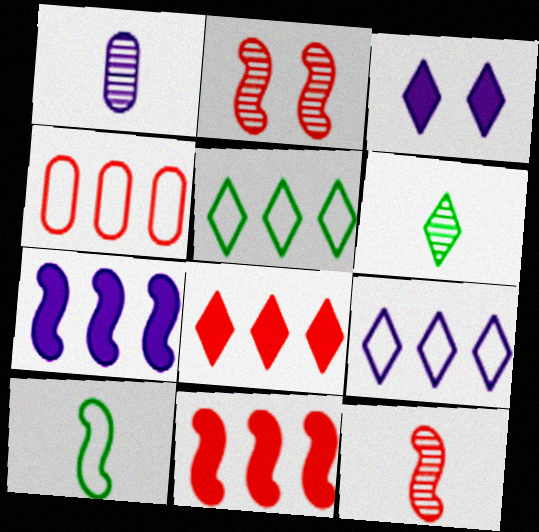[[1, 6, 12], 
[2, 7, 10]]